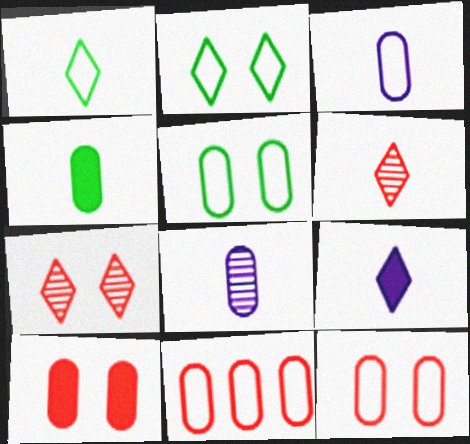[[1, 6, 9], 
[3, 5, 11]]